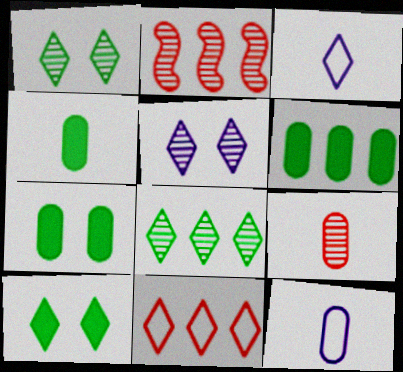[[2, 3, 7], 
[2, 10, 12], 
[4, 6, 7], 
[4, 9, 12]]